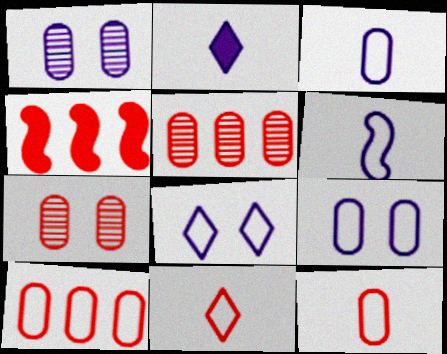[[4, 7, 11]]